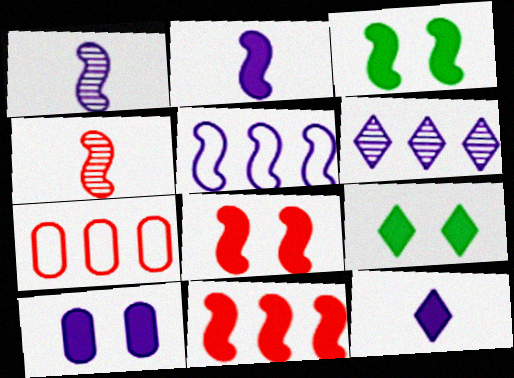[[1, 7, 9], 
[2, 3, 11], 
[3, 4, 5], 
[8, 9, 10]]